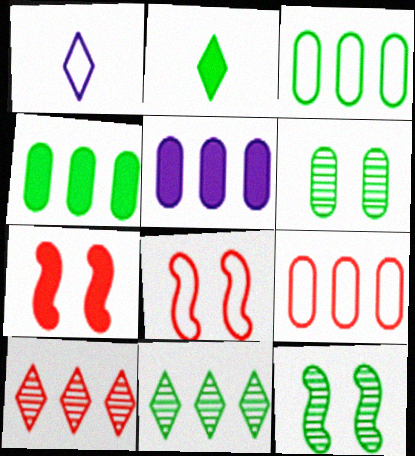[[1, 3, 8], 
[2, 3, 12], 
[2, 5, 7]]